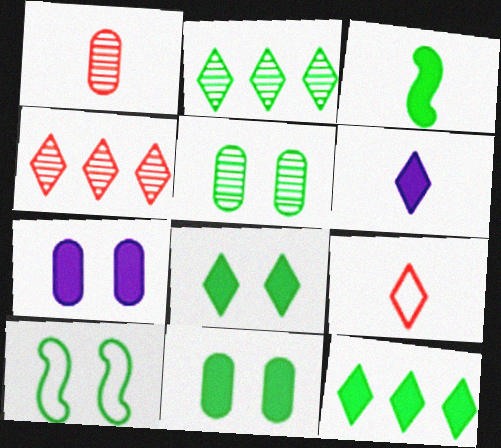[[3, 11, 12], 
[5, 8, 10]]